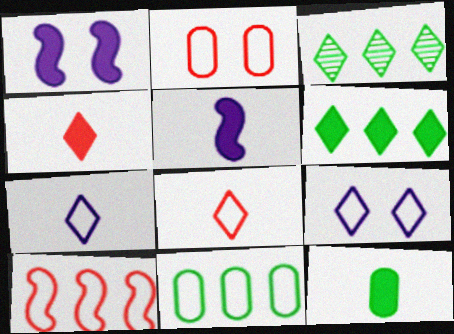[[2, 3, 5], 
[2, 8, 10], 
[3, 4, 9], 
[4, 5, 12]]